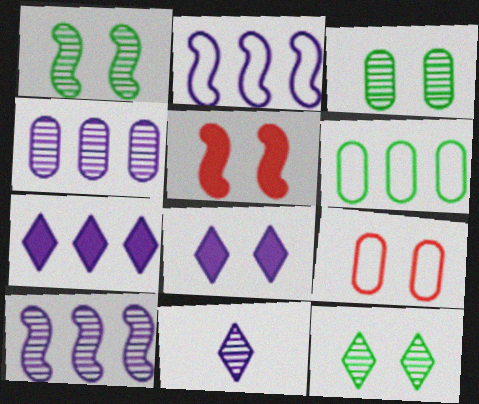[[1, 3, 12], 
[1, 8, 9], 
[2, 4, 7], 
[5, 6, 11]]